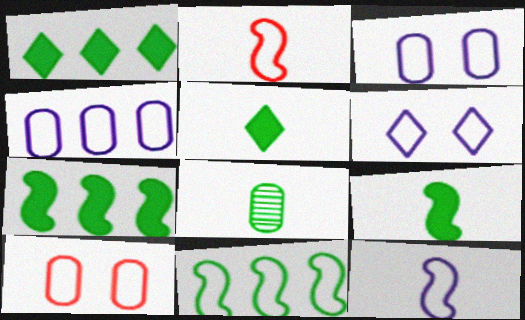[[4, 6, 12]]